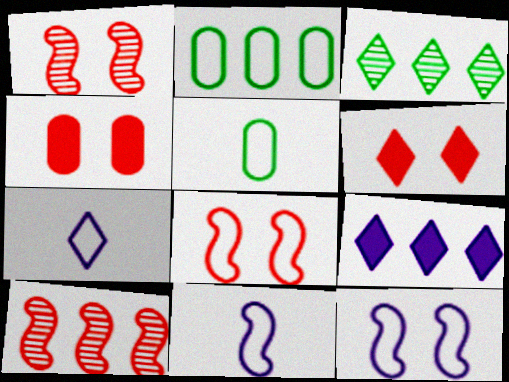[[1, 5, 9], 
[2, 7, 8], 
[2, 9, 10], 
[3, 4, 11], 
[3, 6, 7]]